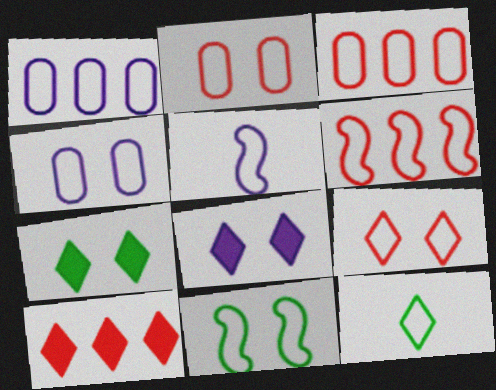[[4, 6, 12], 
[4, 9, 11], 
[5, 6, 11]]